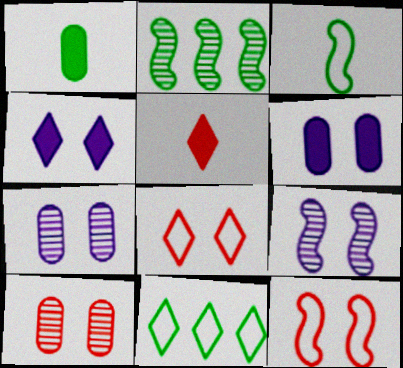[]